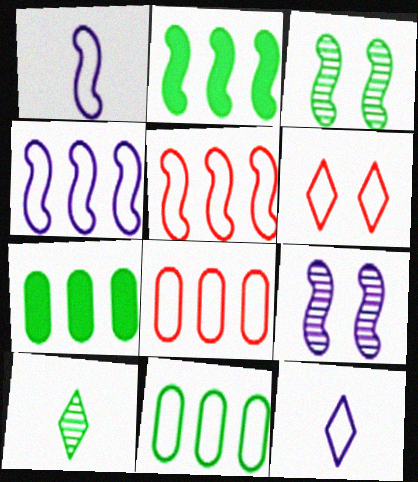[[1, 6, 11]]